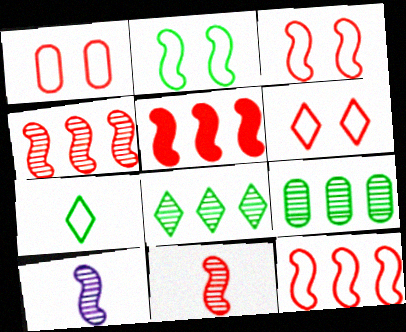[[1, 3, 6], 
[2, 5, 10], 
[3, 5, 11], 
[4, 5, 12]]